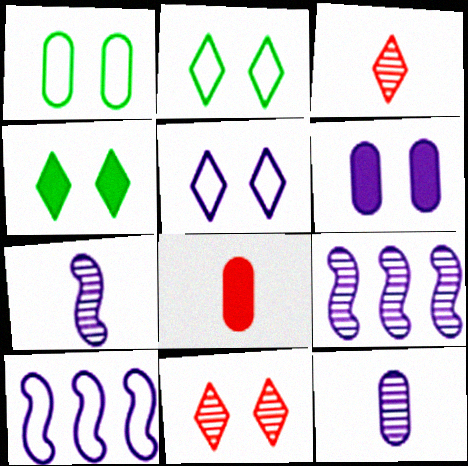[[2, 8, 9], 
[4, 5, 11]]